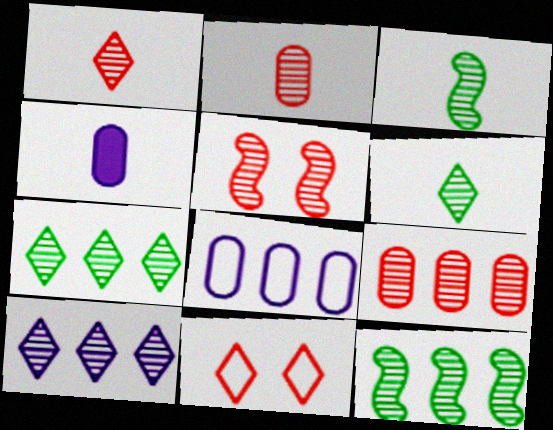[[1, 5, 9], 
[4, 11, 12], 
[9, 10, 12]]